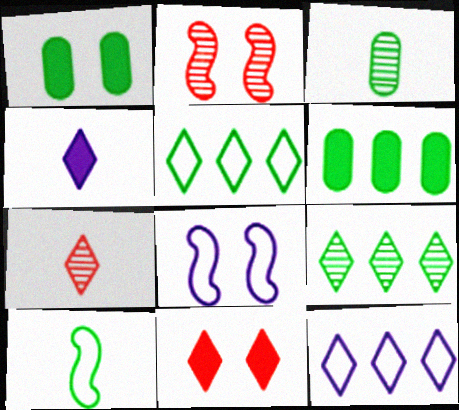[[1, 9, 10], 
[6, 7, 8]]